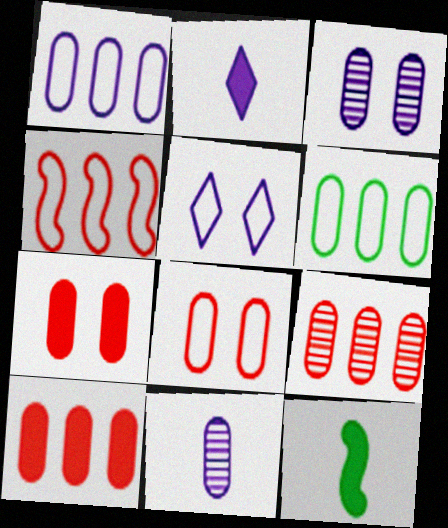[[5, 9, 12], 
[6, 7, 11]]